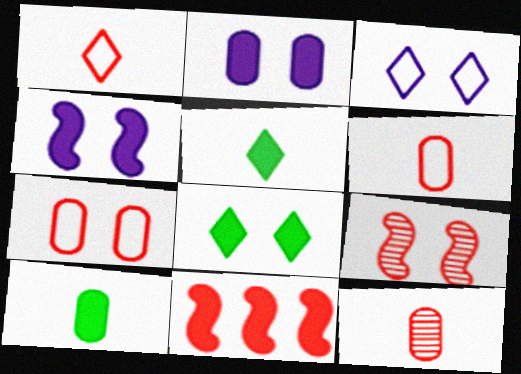[[2, 5, 11]]